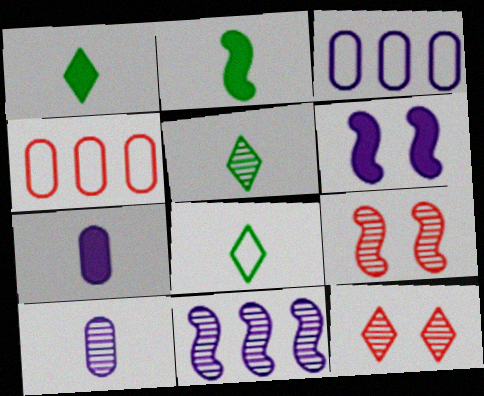[[1, 3, 9], 
[1, 5, 8], 
[2, 3, 12], 
[4, 5, 6]]